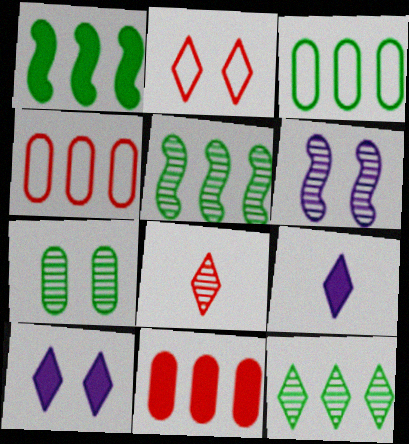[[1, 3, 12], 
[2, 9, 12]]